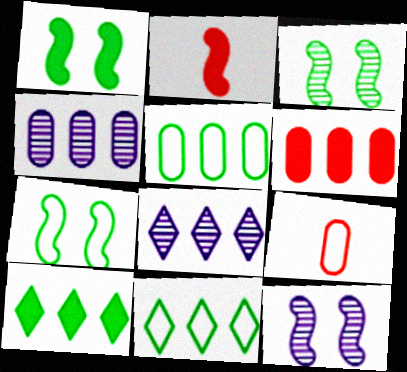[[1, 3, 7], 
[1, 8, 9], 
[4, 5, 6], 
[9, 10, 12]]